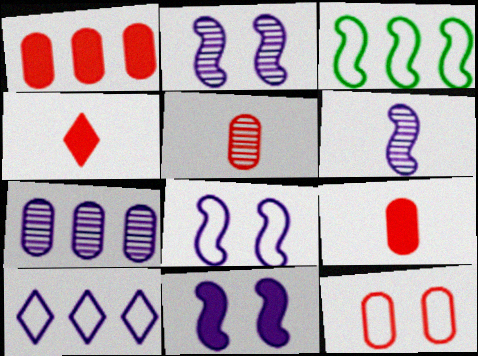[[1, 5, 12], 
[2, 8, 11]]